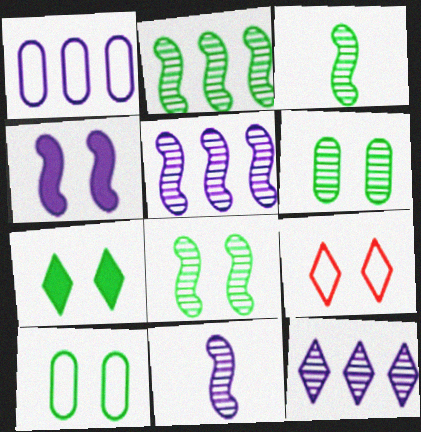[[2, 3, 8], 
[4, 6, 9], 
[7, 8, 10]]